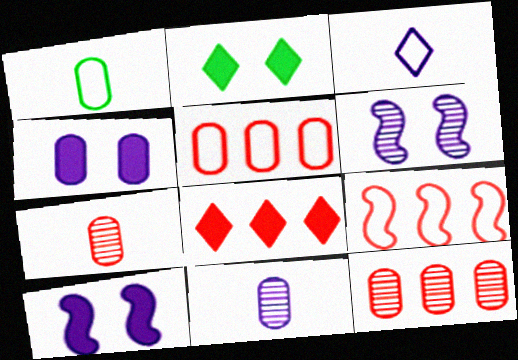[[1, 4, 12], 
[1, 6, 8], 
[2, 9, 11], 
[8, 9, 12]]